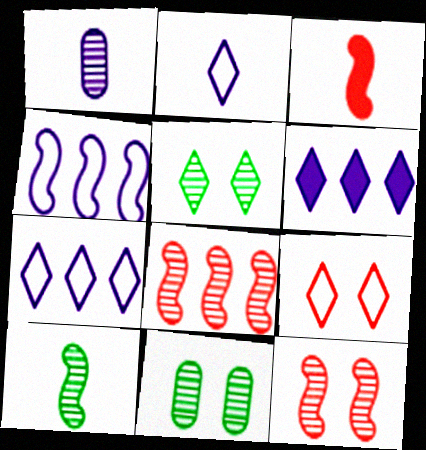[[1, 5, 8], 
[3, 7, 11]]